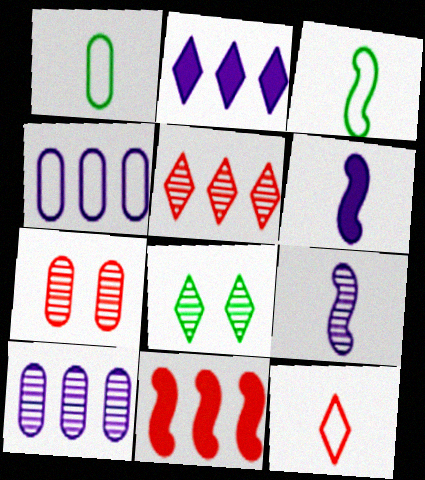[[2, 3, 7], 
[2, 8, 12], 
[7, 11, 12]]